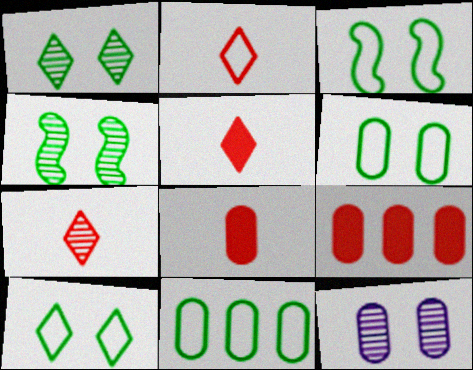[[2, 5, 7], 
[3, 6, 10], 
[8, 11, 12]]